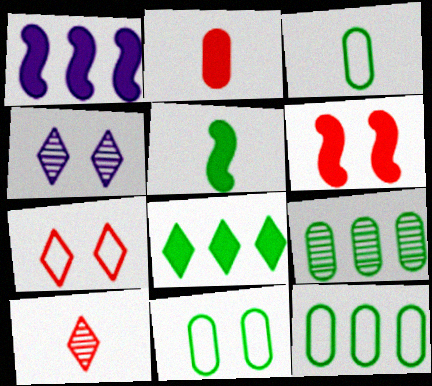[[1, 5, 6], 
[1, 10, 11], 
[3, 11, 12], 
[4, 6, 11]]